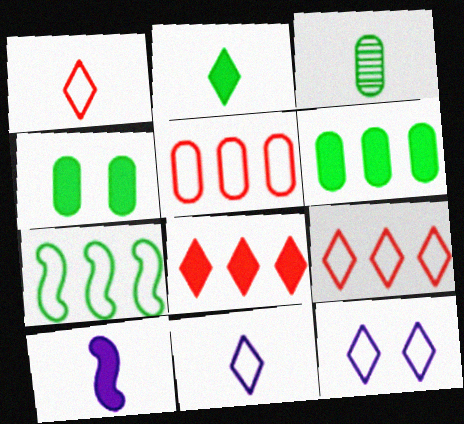[[1, 3, 10], 
[4, 8, 10]]